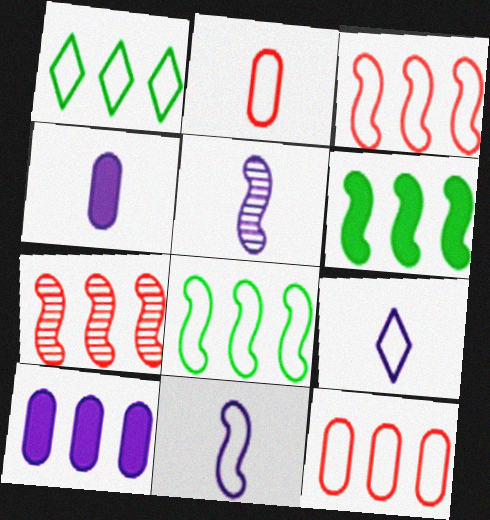[[1, 7, 10], 
[4, 5, 9]]